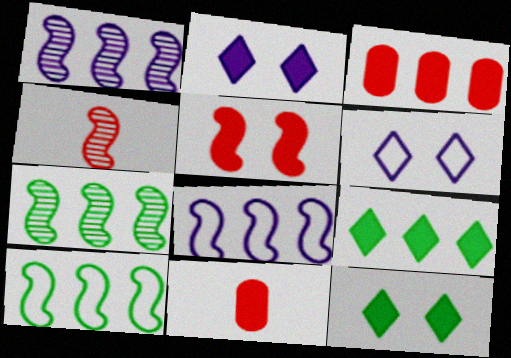[[6, 7, 11]]